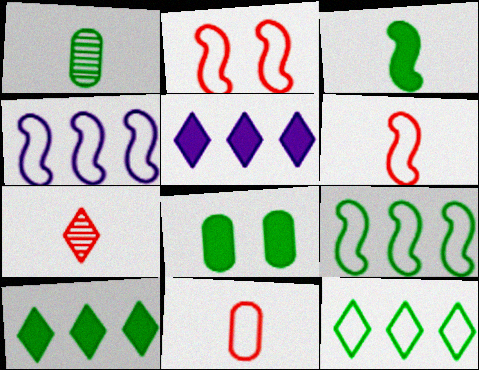[[1, 2, 5], 
[3, 8, 10], 
[4, 7, 8]]